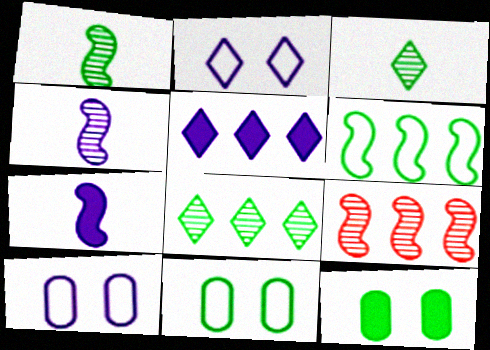[[3, 6, 12], 
[4, 5, 10]]